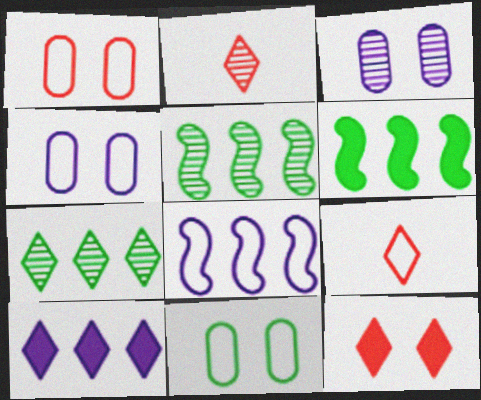[[1, 4, 11], 
[2, 3, 5], 
[2, 4, 6], 
[3, 6, 9], 
[8, 9, 11]]